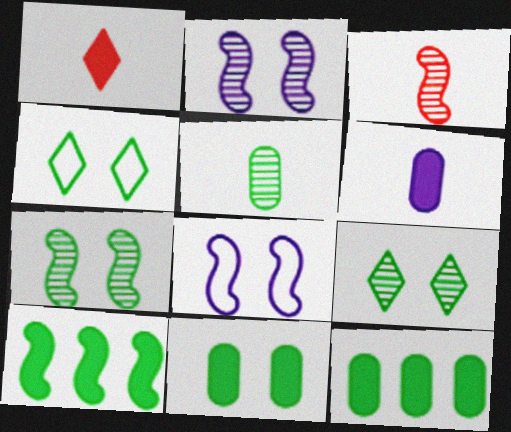[[3, 8, 10], 
[4, 5, 10], 
[4, 7, 11]]